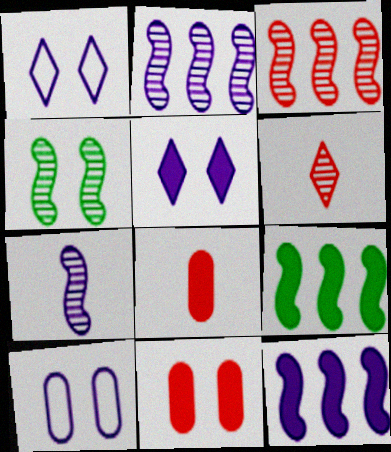[[1, 4, 11], 
[3, 4, 7], 
[5, 8, 9], 
[6, 9, 10]]